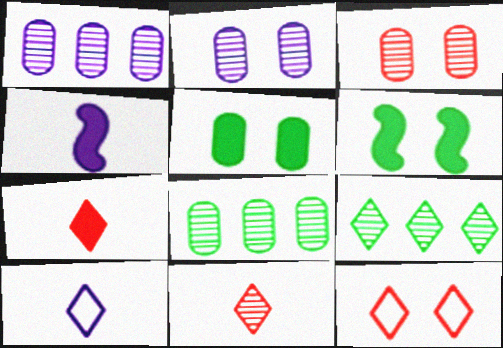[[2, 6, 12], 
[4, 8, 12]]